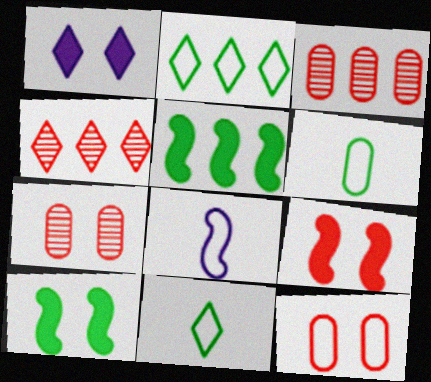[[1, 4, 11], 
[2, 8, 12]]